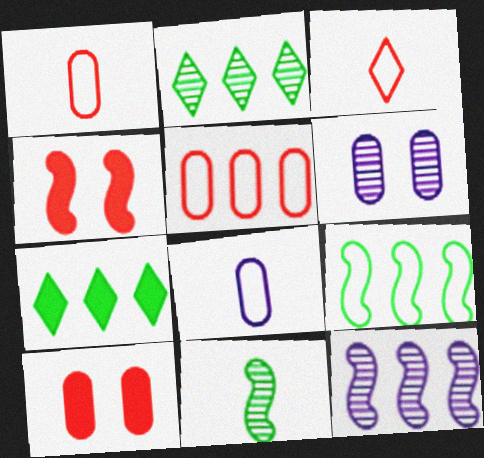[[2, 4, 8], 
[5, 7, 12]]